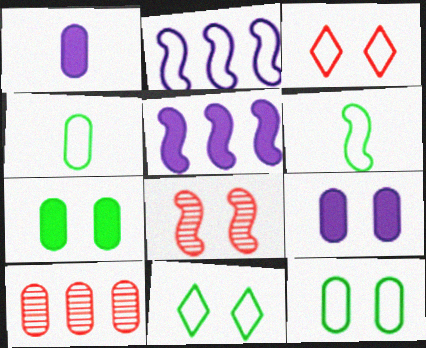[[1, 10, 12], 
[2, 3, 4], 
[4, 9, 10], 
[5, 6, 8], 
[8, 9, 11]]